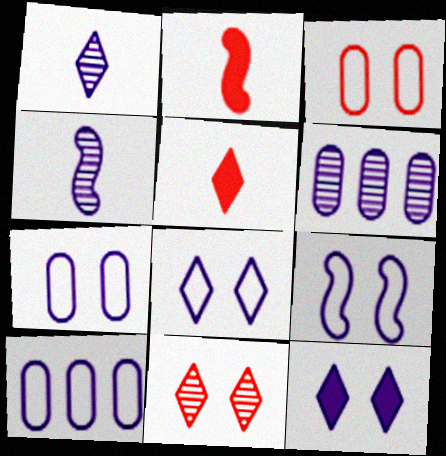[[4, 10, 12], 
[7, 8, 9]]